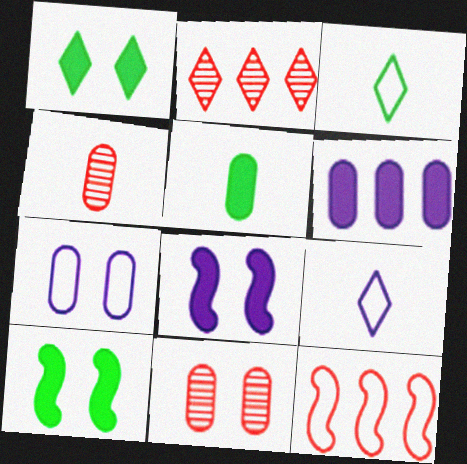[[1, 2, 9], 
[3, 7, 12]]